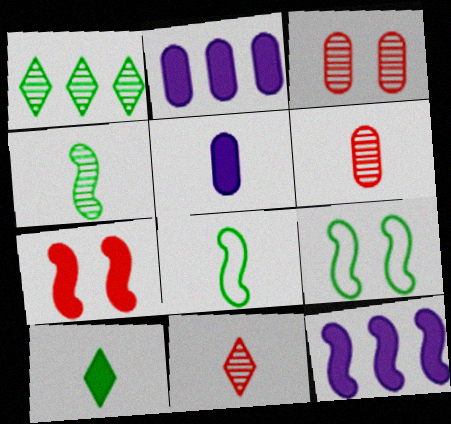[[2, 7, 10], 
[2, 9, 11], 
[5, 8, 11]]